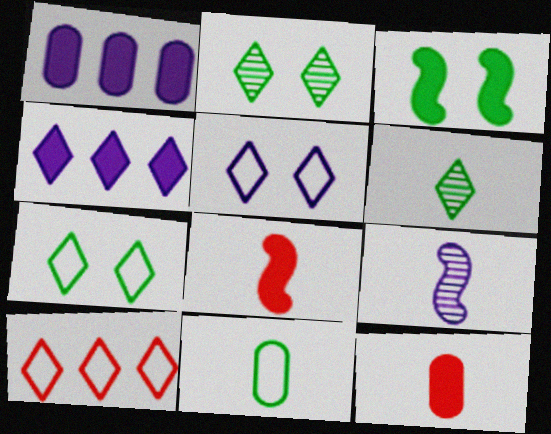[[1, 5, 9], 
[3, 4, 12]]